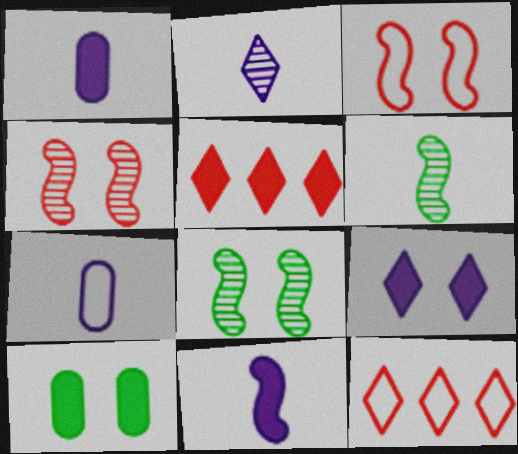[[1, 8, 12], 
[2, 7, 11], 
[5, 7, 8], 
[5, 10, 11]]